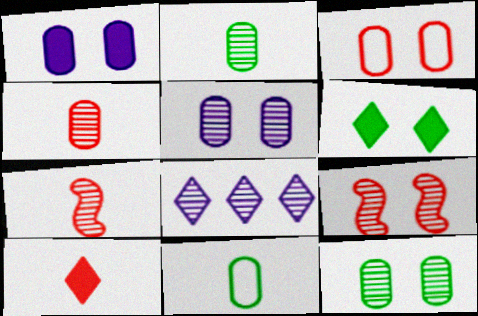[[1, 3, 12], 
[2, 8, 9], 
[7, 8, 12]]